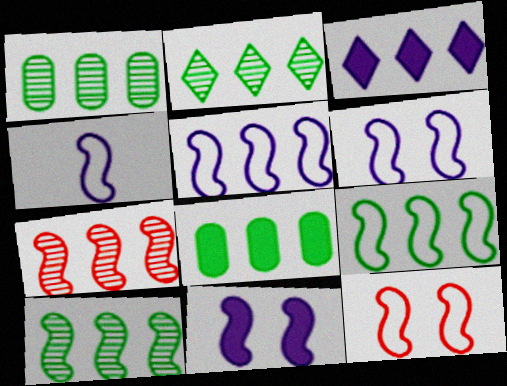[[1, 2, 10], 
[2, 8, 9], 
[4, 5, 6], 
[4, 9, 12]]